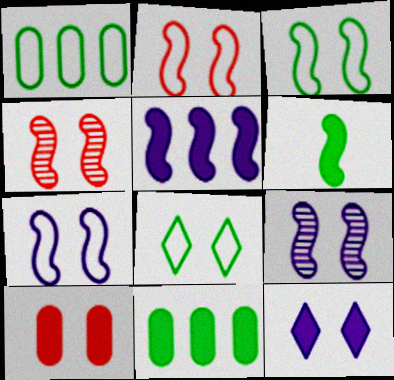[[2, 3, 7], 
[8, 9, 10]]